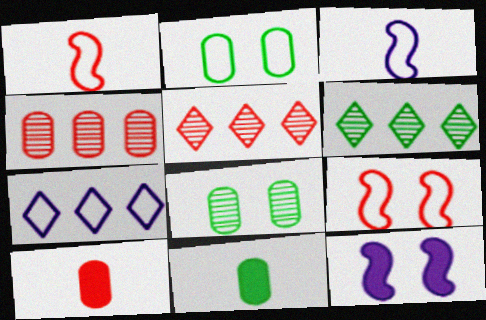[[1, 2, 7], 
[5, 9, 10]]